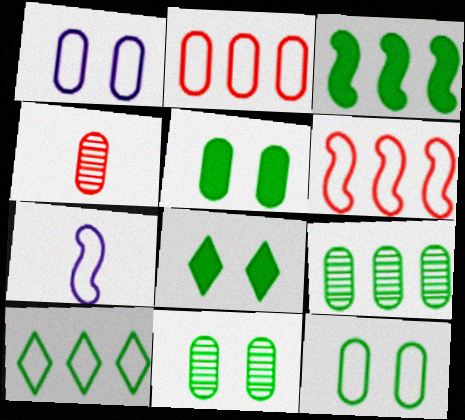[[3, 9, 10], 
[5, 11, 12]]